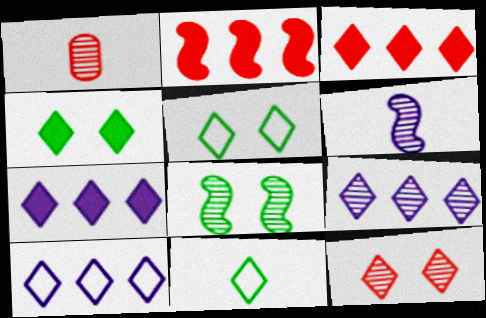[[1, 8, 9], 
[7, 9, 10], 
[7, 11, 12]]